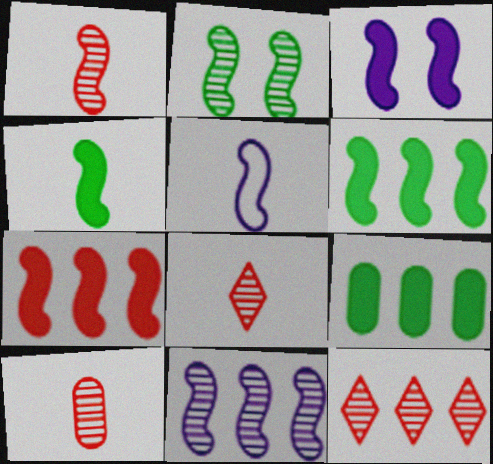[[1, 2, 11], 
[1, 4, 5], 
[1, 8, 10], 
[2, 5, 7], 
[3, 4, 7], 
[3, 5, 11]]